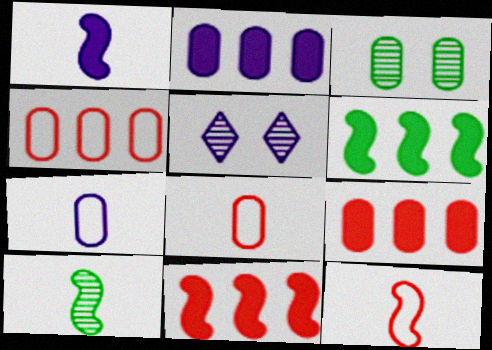[[1, 10, 12], 
[2, 3, 8], 
[3, 7, 9], 
[5, 6, 8]]